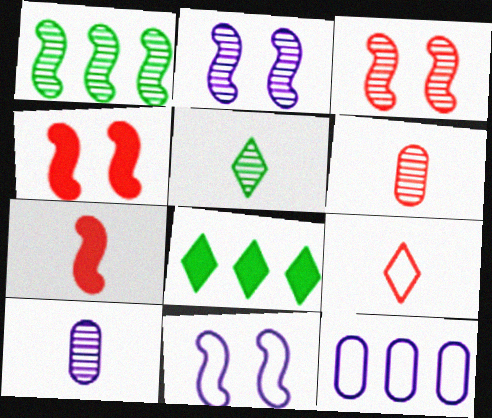[[1, 7, 11], 
[4, 5, 12], 
[6, 7, 9], 
[6, 8, 11]]